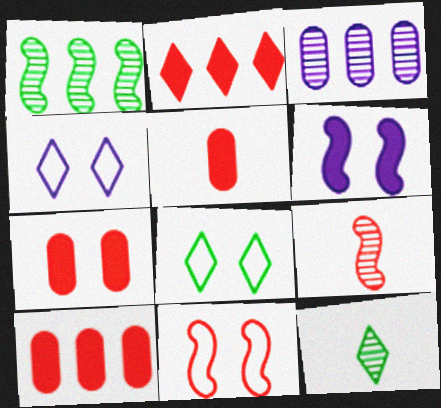[[1, 4, 5], 
[2, 4, 12], 
[5, 7, 10]]